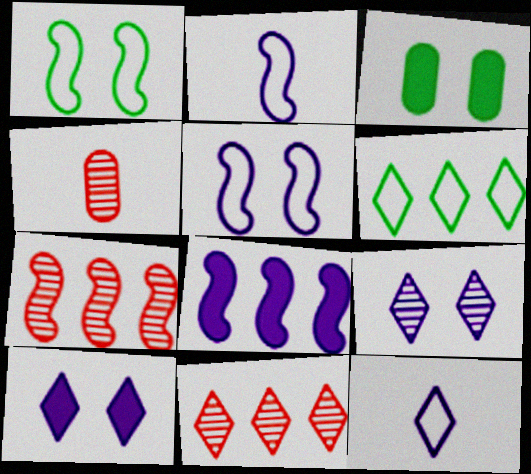[[2, 3, 11], 
[3, 7, 12]]